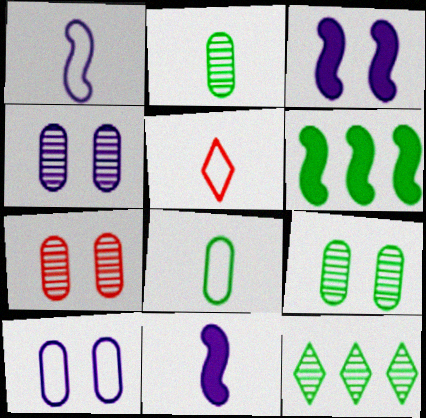[[1, 5, 8], 
[2, 5, 11], 
[4, 5, 6], 
[4, 7, 9]]